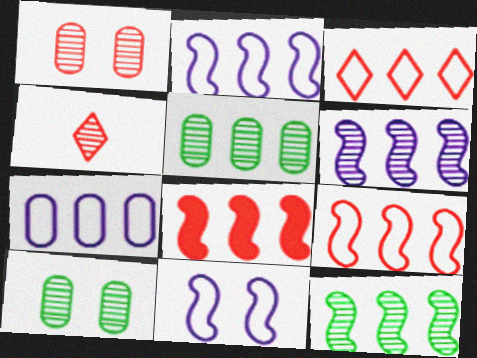[[2, 8, 12], 
[4, 6, 10]]